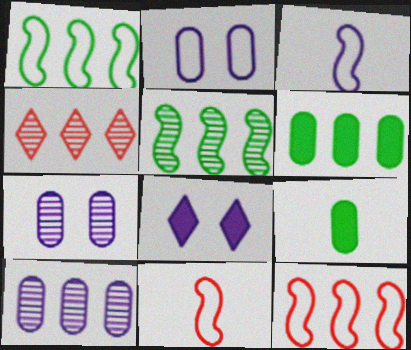[[3, 8, 10], 
[4, 5, 10]]